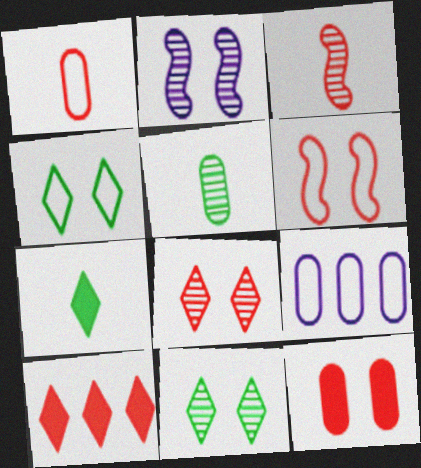[[2, 4, 12], 
[5, 9, 12], 
[6, 8, 12]]